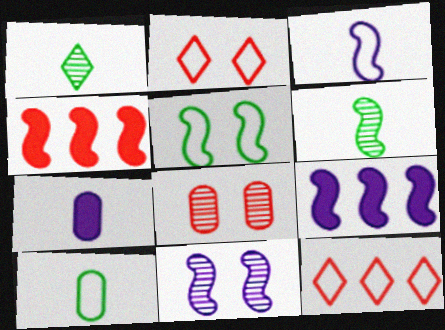[[3, 9, 11]]